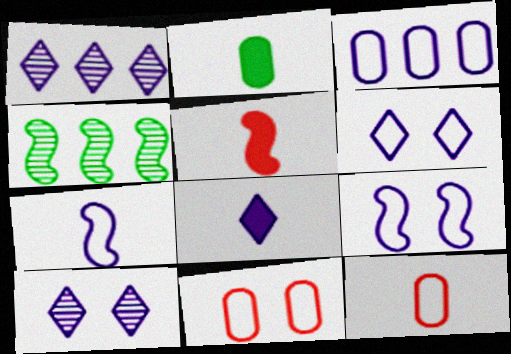[[1, 6, 8], 
[2, 5, 8], 
[3, 6, 7], 
[4, 5, 9], 
[4, 8, 11]]